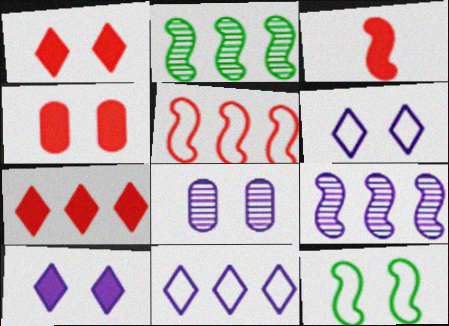[[1, 8, 12], 
[3, 4, 7], 
[3, 9, 12]]